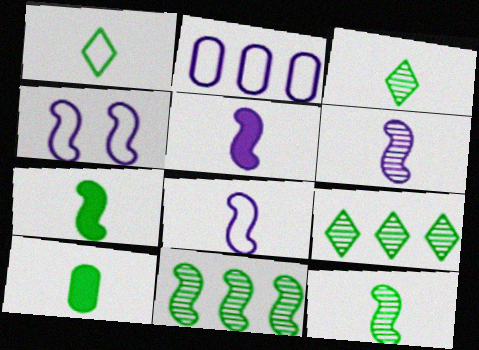[[1, 10, 12], 
[5, 6, 8]]